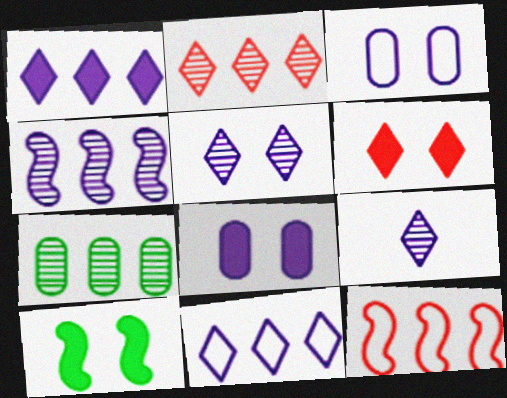[[1, 7, 12], 
[2, 4, 7], 
[6, 8, 10]]